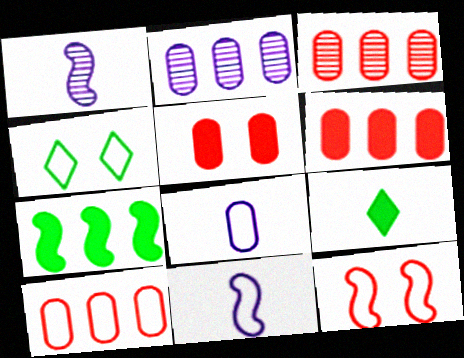[[1, 4, 6], 
[1, 7, 12], 
[2, 9, 12], 
[3, 6, 10], 
[4, 10, 11]]